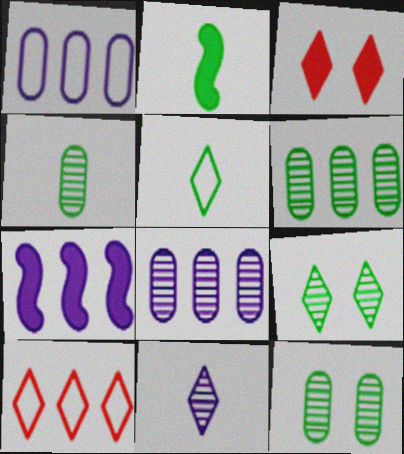[[2, 4, 5], 
[4, 6, 12], 
[6, 7, 10]]